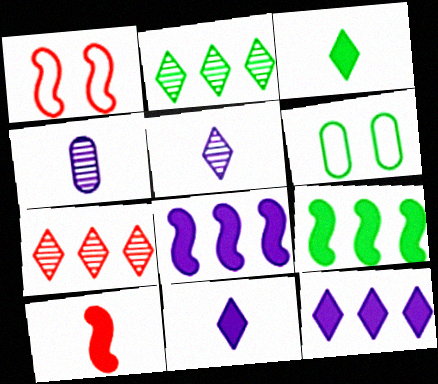[]